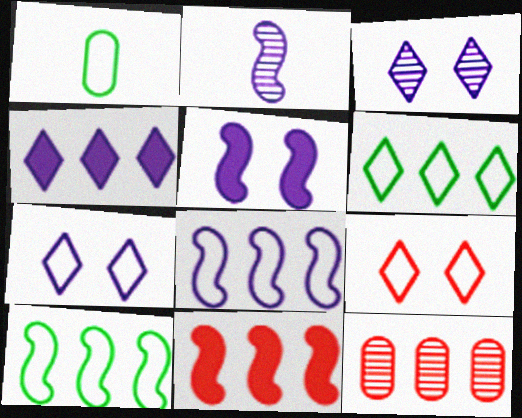[[1, 3, 11], 
[1, 8, 9], 
[2, 5, 8], 
[4, 10, 12]]